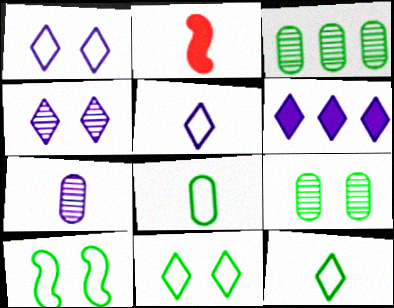[[1, 2, 3], 
[2, 7, 12], 
[4, 5, 6]]